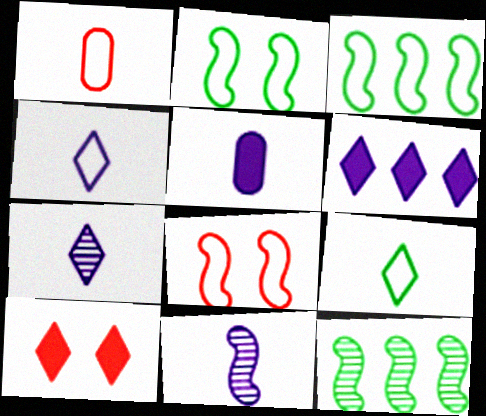[[4, 5, 11]]